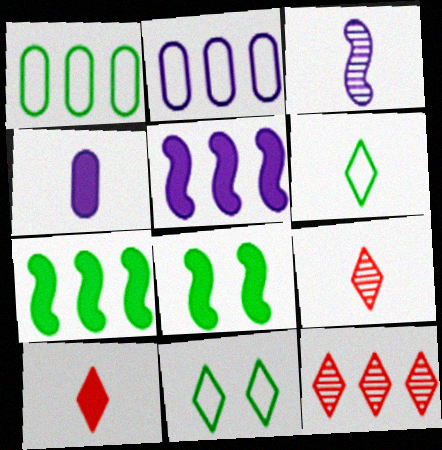[[1, 5, 12], 
[2, 7, 12], 
[2, 8, 9]]